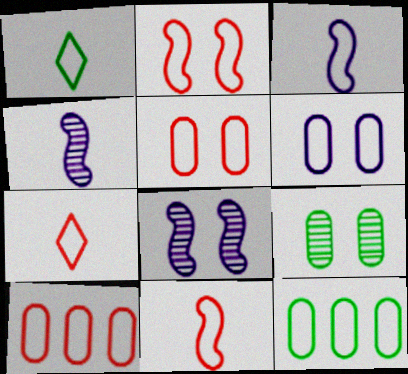[[2, 7, 10]]